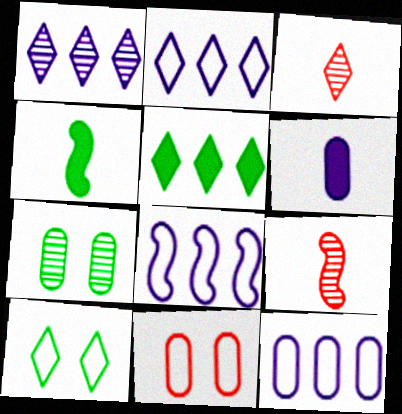[[1, 4, 11], 
[1, 7, 9], 
[2, 8, 12]]